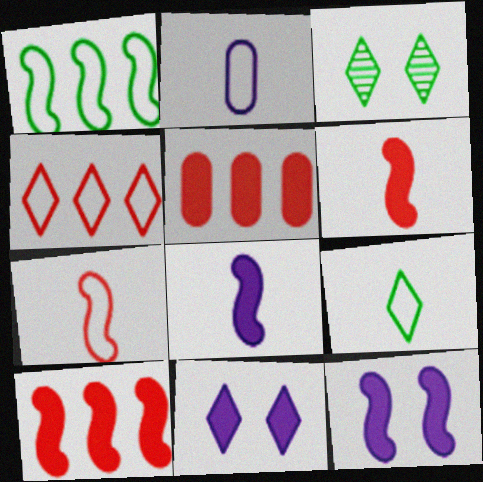[[2, 3, 10], 
[2, 7, 9]]